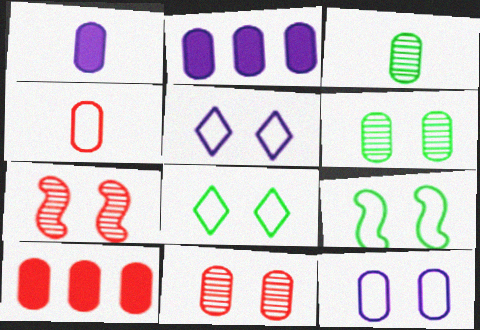[[1, 3, 4], 
[2, 4, 6], 
[3, 10, 12], 
[4, 10, 11]]